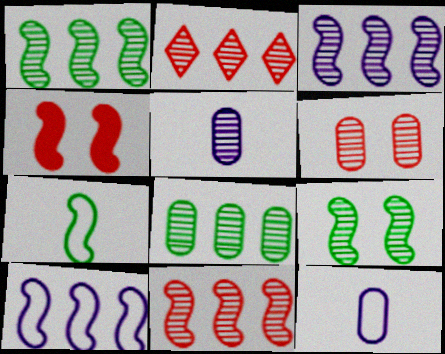[[1, 3, 11], 
[2, 3, 8], 
[2, 5, 9], 
[3, 4, 7], 
[5, 6, 8]]